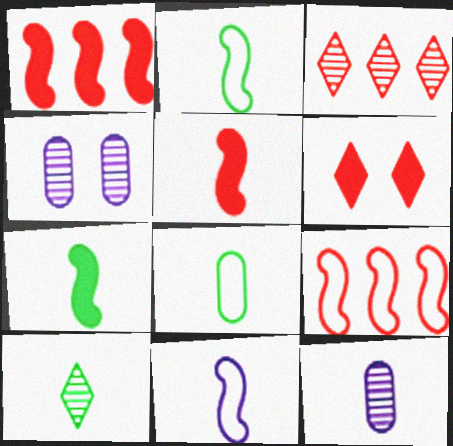[[7, 8, 10]]